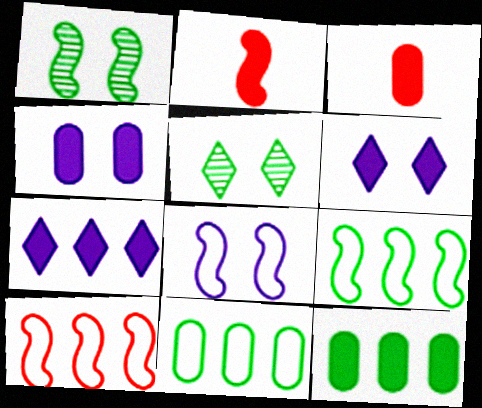[[2, 6, 12], 
[3, 4, 12]]